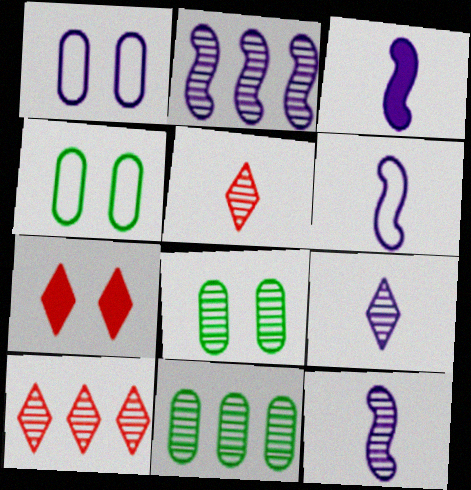[[2, 5, 8], 
[2, 10, 11], 
[3, 4, 10], 
[3, 6, 12], 
[6, 7, 11], 
[8, 10, 12]]